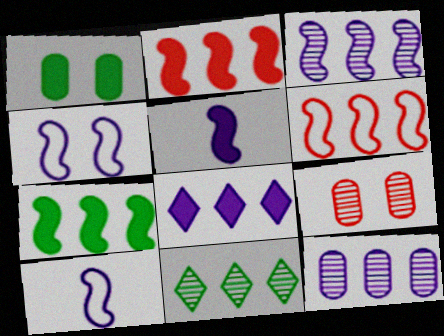[[3, 4, 5], 
[3, 6, 7]]